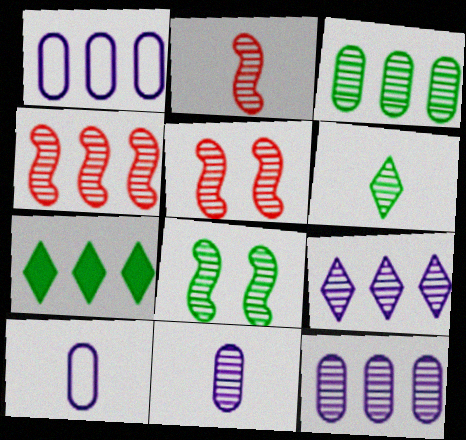[[1, 4, 7], 
[2, 4, 5], 
[2, 6, 11], 
[3, 4, 9], 
[3, 6, 8], 
[5, 6, 12], 
[5, 7, 10]]